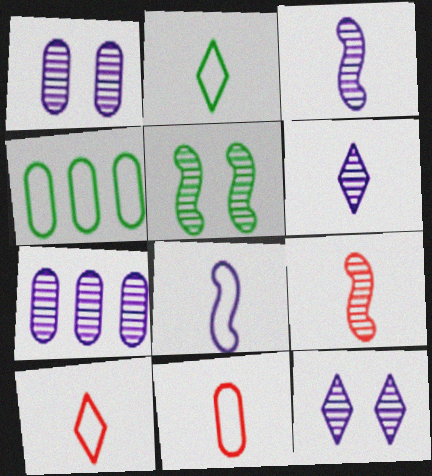[[2, 8, 11], 
[3, 7, 12]]